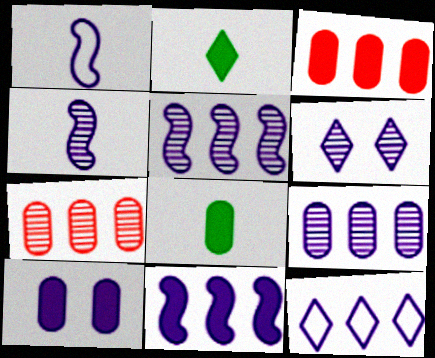[[3, 8, 10], 
[4, 6, 9], 
[4, 10, 12], 
[9, 11, 12]]